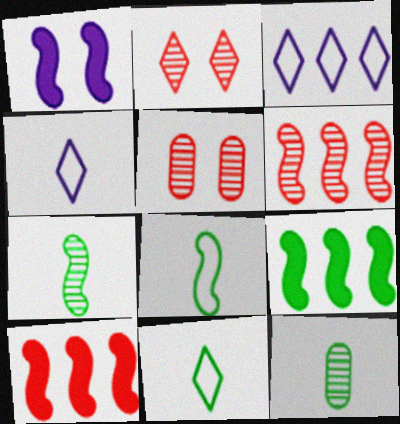[[1, 6, 8], 
[4, 5, 9]]